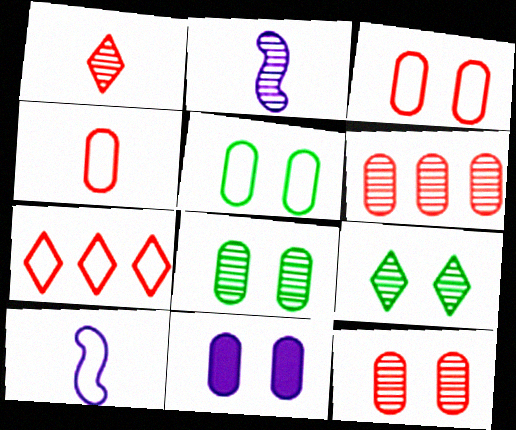[[2, 6, 9], 
[3, 8, 11], 
[5, 7, 10], 
[5, 11, 12]]